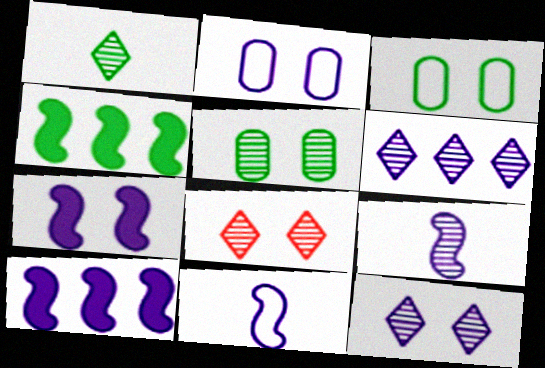[[1, 3, 4], 
[1, 6, 8], 
[2, 7, 12], 
[3, 7, 8]]